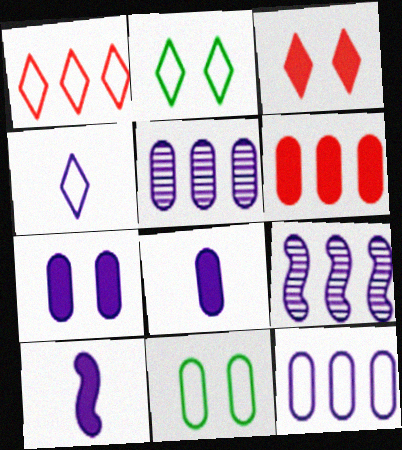[[1, 2, 4], 
[4, 7, 9]]